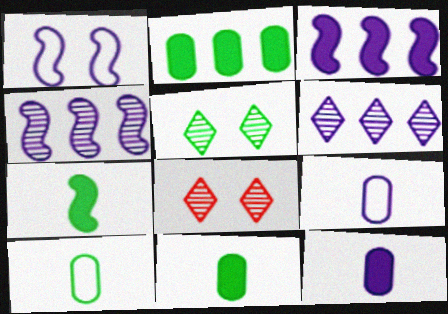[[1, 6, 12], 
[3, 8, 10]]